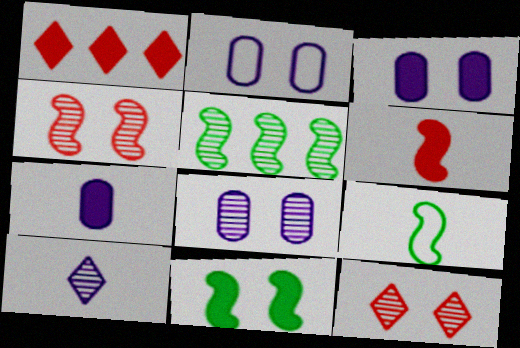[[1, 7, 11], 
[1, 8, 9], 
[2, 3, 8], 
[2, 11, 12], 
[5, 9, 11]]